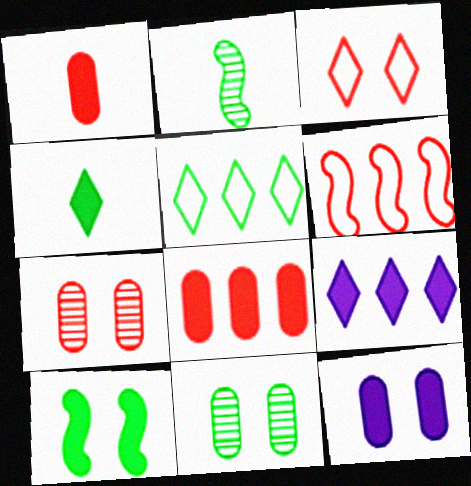[[1, 9, 10]]